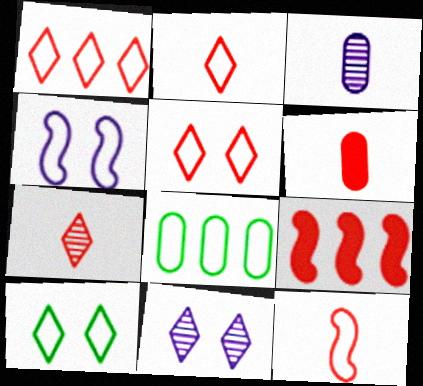[[1, 2, 5], 
[2, 4, 8], 
[3, 9, 10], 
[6, 7, 12]]